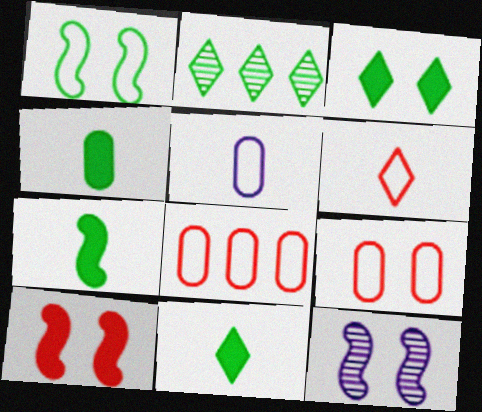[[1, 2, 4], 
[1, 10, 12], 
[2, 5, 10], 
[3, 9, 12], 
[4, 7, 11], 
[8, 11, 12]]